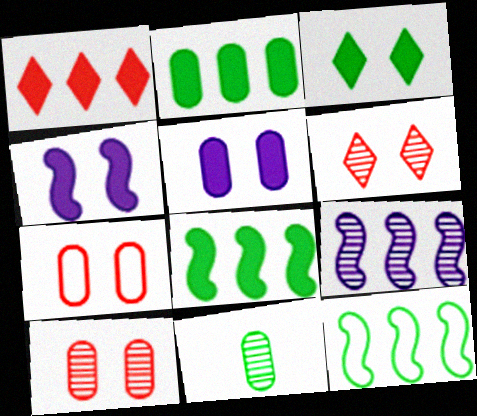[[3, 11, 12], 
[6, 9, 11]]